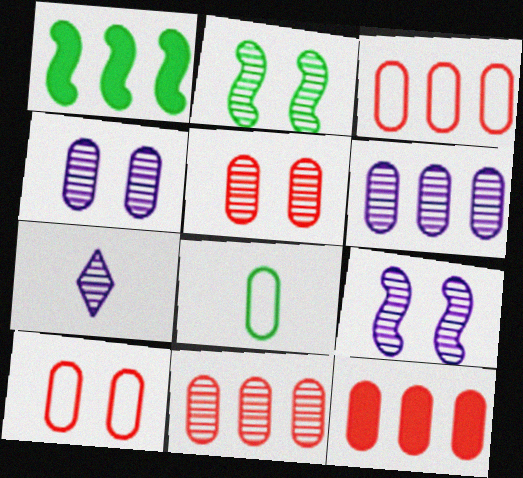[[1, 7, 10], 
[2, 7, 11], 
[3, 11, 12], 
[4, 8, 12], 
[6, 7, 9]]